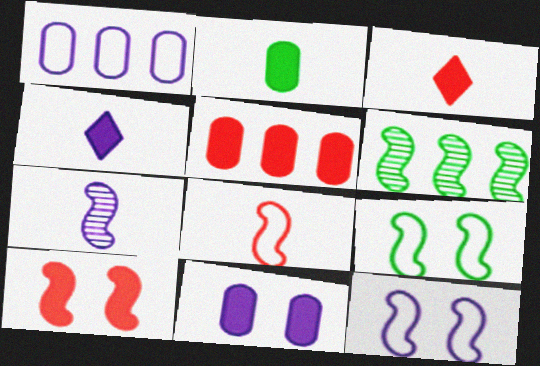[[2, 5, 11], 
[3, 5, 10]]